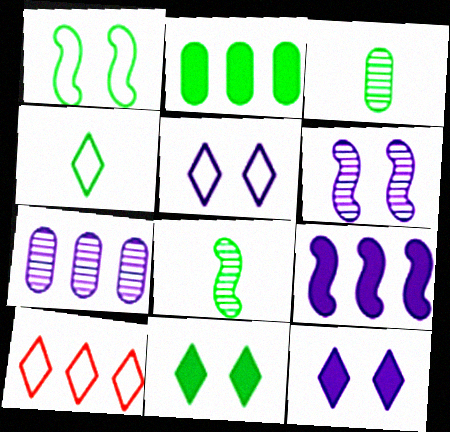[[4, 5, 10]]